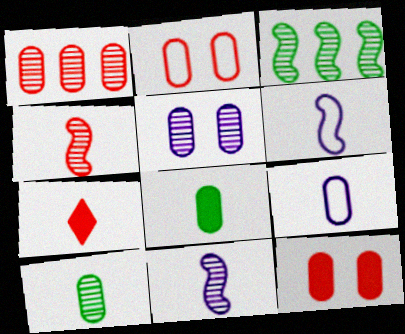[[1, 5, 10], 
[6, 7, 10]]